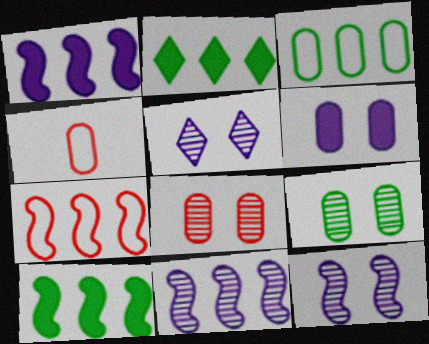[[2, 4, 12], 
[4, 5, 10], 
[7, 10, 11]]